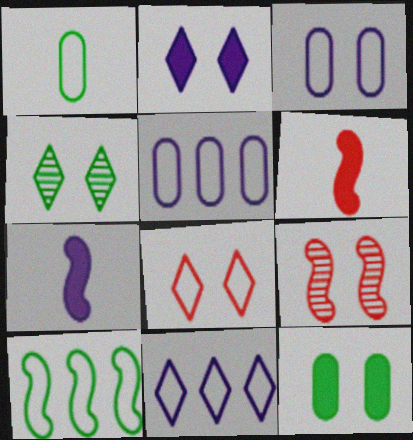[[2, 4, 8], 
[4, 5, 6], 
[7, 9, 10]]